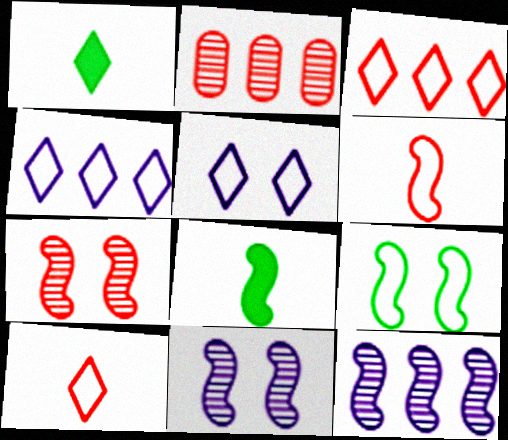[[2, 5, 8]]